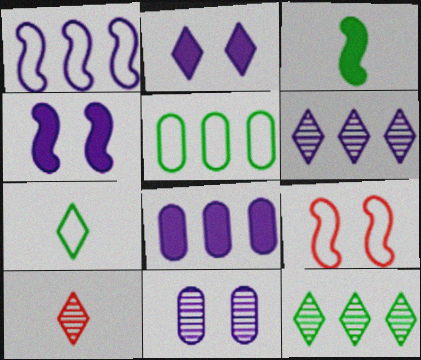[[1, 6, 8], 
[4, 5, 10]]